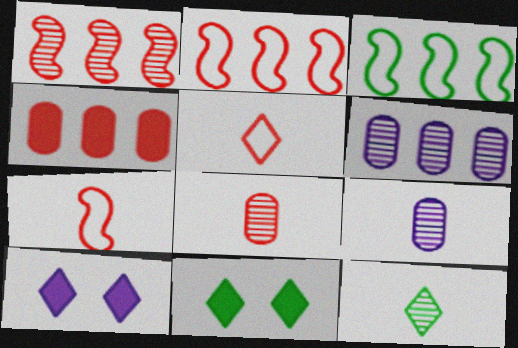[[2, 9, 11], 
[3, 8, 10], 
[6, 7, 11]]